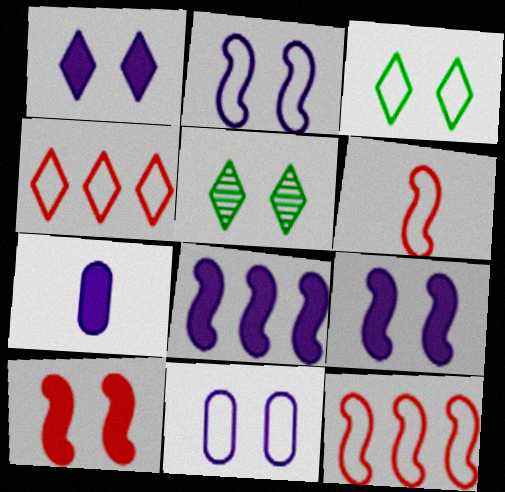[[1, 7, 8], 
[5, 7, 12], 
[5, 10, 11]]